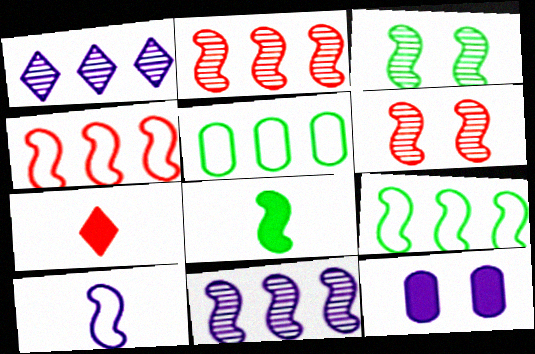[[1, 10, 12], 
[3, 8, 9]]